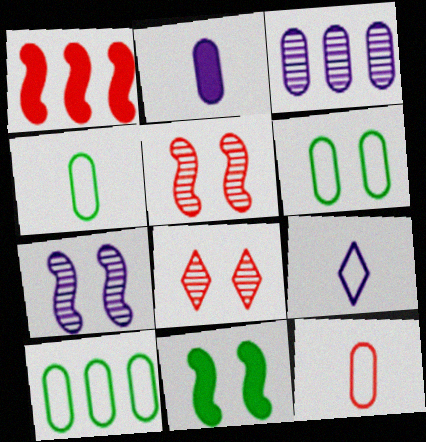[[1, 8, 12], 
[4, 6, 10]]